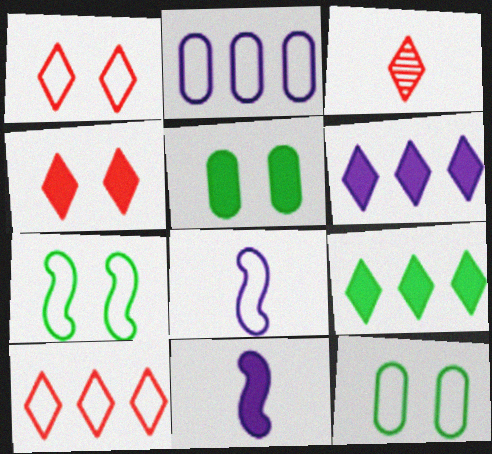[[3, 4, 10], 
[8, 10, 12]]